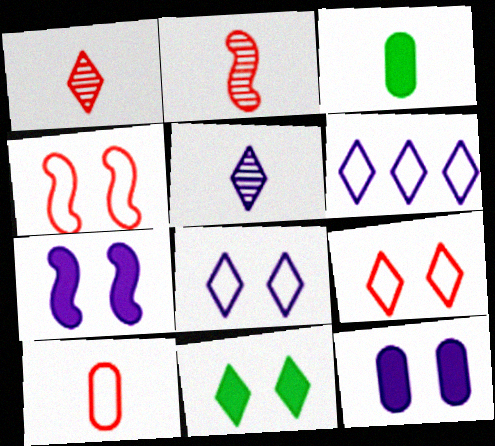[[1, 6, 11]]